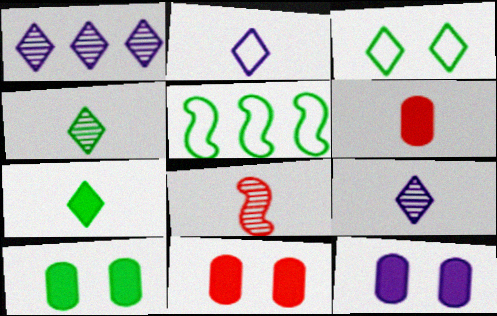[[4, 5, 10], 
[5, 9, 11], 
[10, 11, 12]]